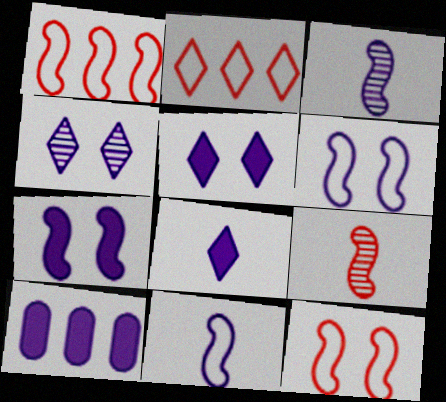[[4, 10, 11], 
[7, 8, 10]]